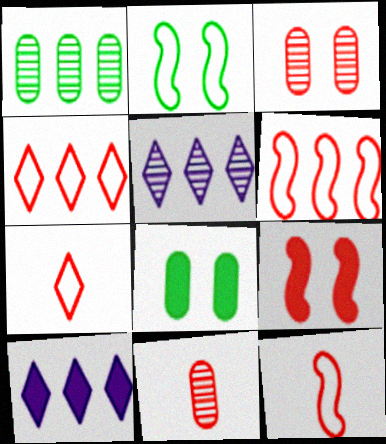[[1, 6, 10], 
[2, 10, 11], 
[4, 9, 11], 
[5, 8, 12]]